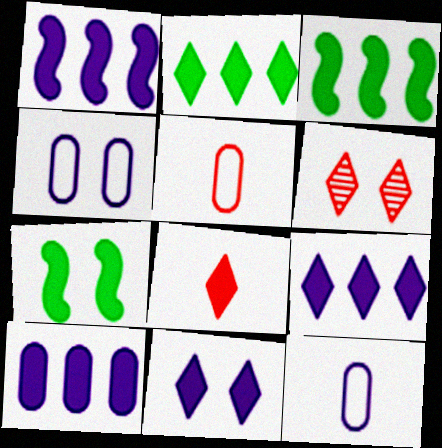[[1, 9, 10], 
[2, 8, 11], 
[3, 6, 12], 
[4, 6, 7], 
[7, 8, 10]]